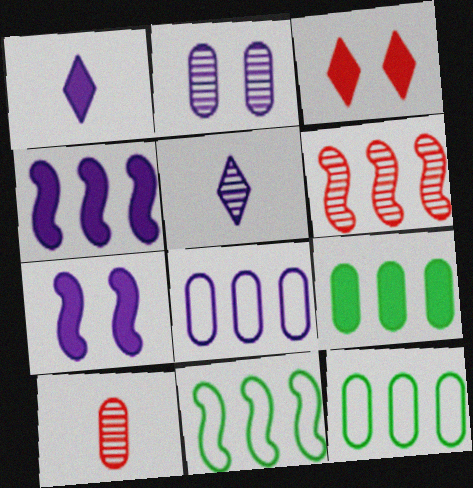[[4, 6, 11], 
[5, 7, 8]]